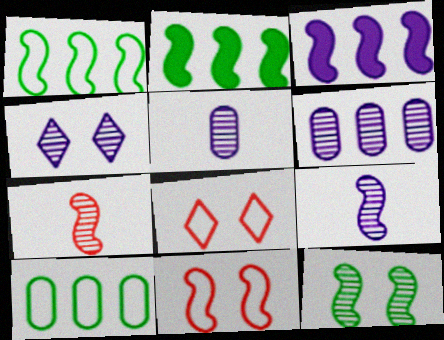[[2, 5, 8], 
[2, 9, 11], 
[4, 6, 9]]